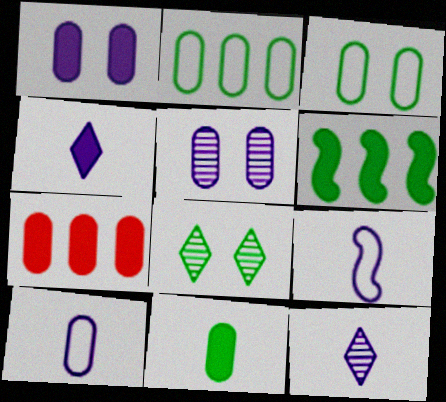[[1, 7, 11], 
[7, 8, 9]]